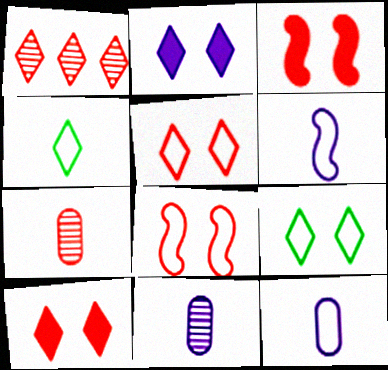[[1, 2, 4]]